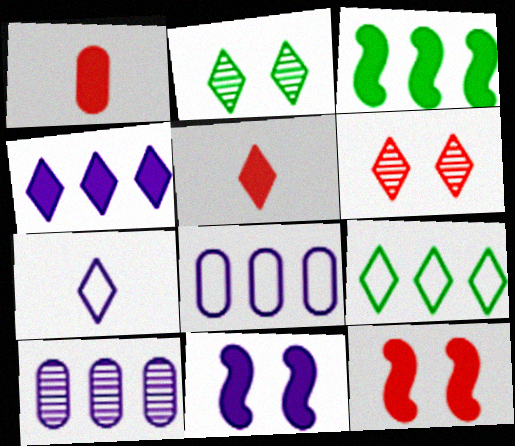[[7, 10, 11]]